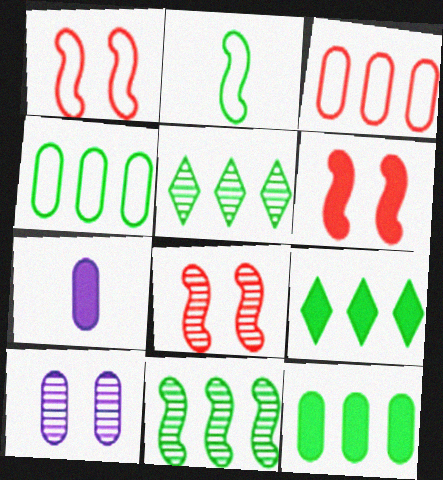[[1, 5, 7], 
[1, 6, 8], 
[4, 9, 11], 
[6, 7, 9]]